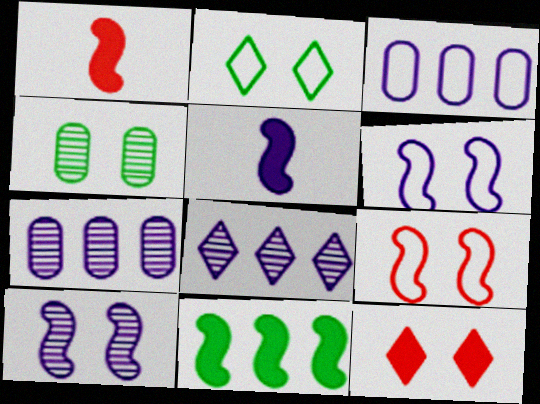[[1, 2, 7], 
[4, 6, 12]]